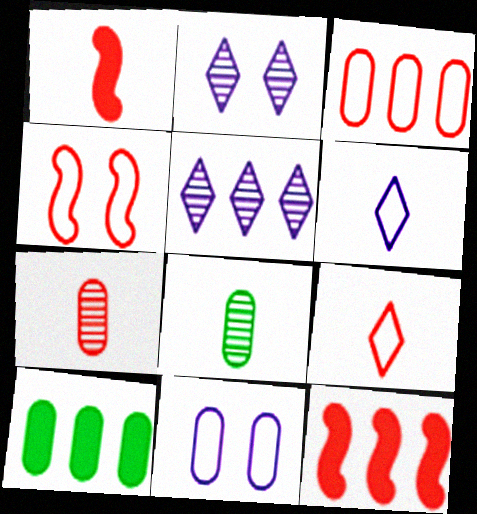[[1, 6, 8], 
[1, 7, 9], 
[3, 4, 9], 
[7, 10, 11]]